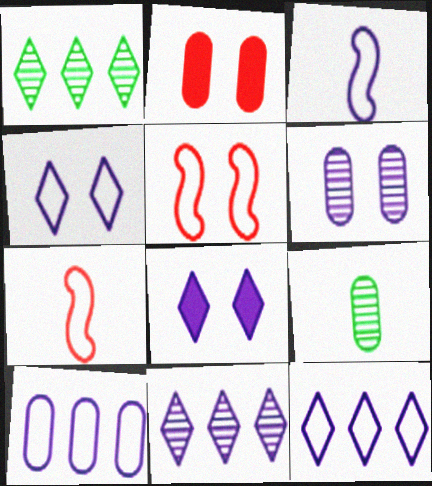[[1, 2, 3], 
[2, 9, 10], 
[3, 4, 10]]